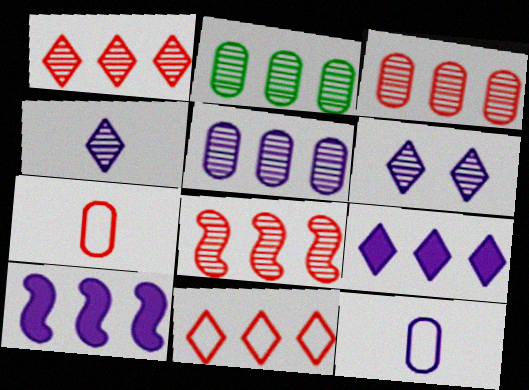[[1, 3, 8], 
[2, 3, 5], 
[2, 10, 11], 
[6, 10, 12]]